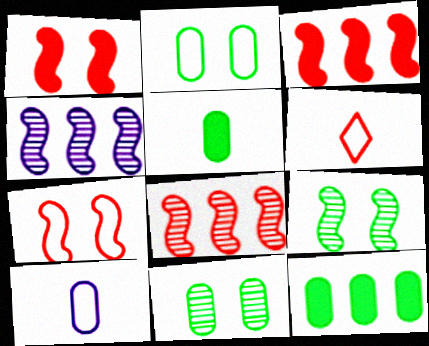[]